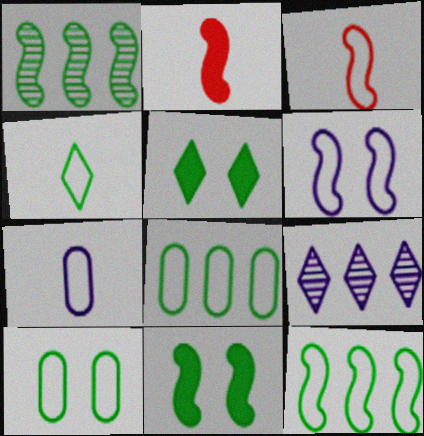[[1, 2, 6], 
[2, 9, 10], 
[3, 4, 7], 
[3, 6, 12], 
[4, 10, 12]]